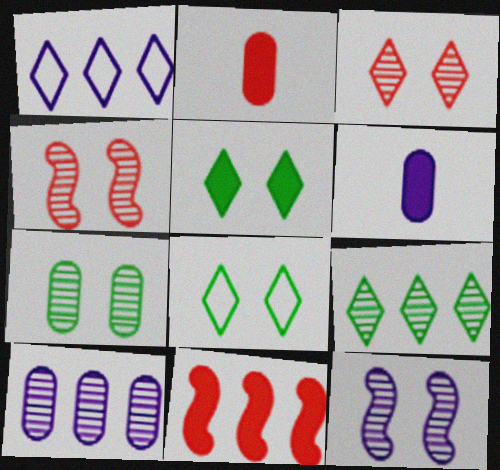[[1, 6, 12], 
[3, 7, 12], 
[5, 6, 11]]